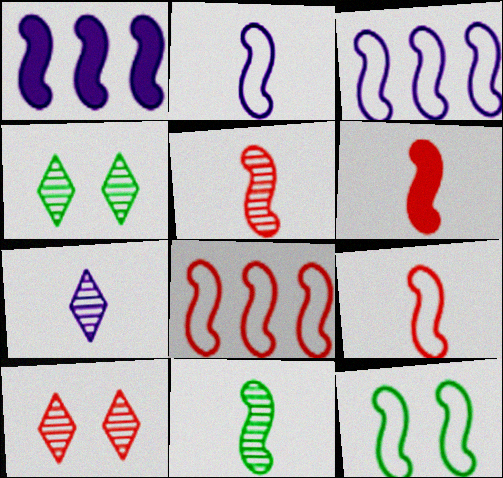[[1, 5, 12], 
[2, 6, 11], 
[2, 8, 12], 
[3, 9, 12], 
[5, 6, 9]]